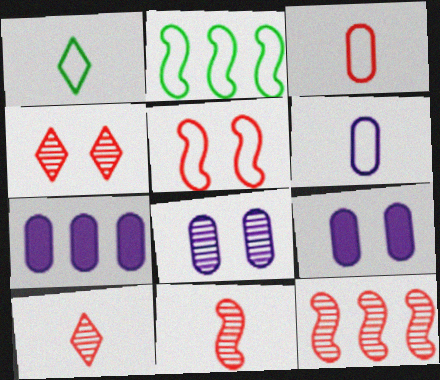[[1, 9, 12], 
[2, 9, 10], 
[6, 7, 8]]